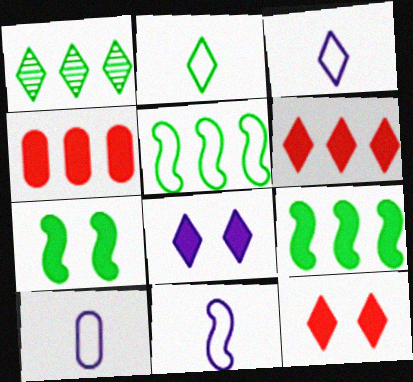[[1, 3, 12], 
[3, 10, 11]]